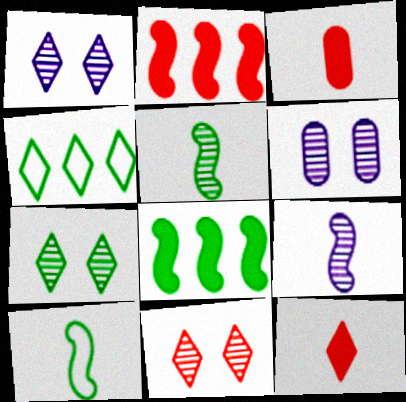[[1, 4, 12], 
[1, 7, 11]]